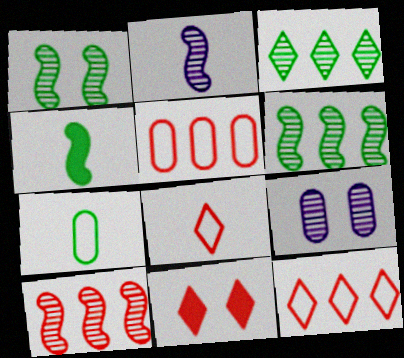[[1, 2, 10], 
[4, 9, 12]]